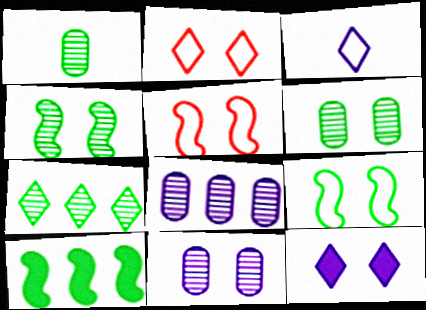[[1, 4, 7], 
[5, 6, 12]]